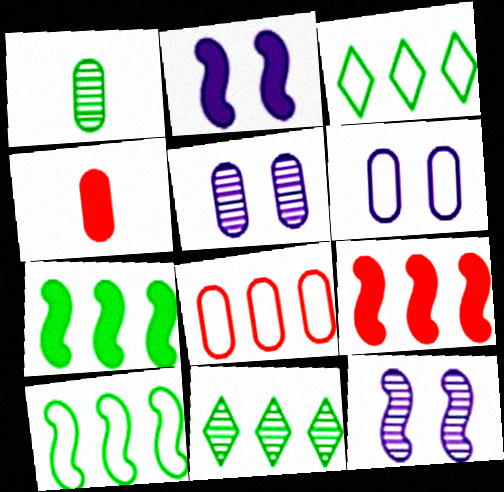[[3, 4, 12]]